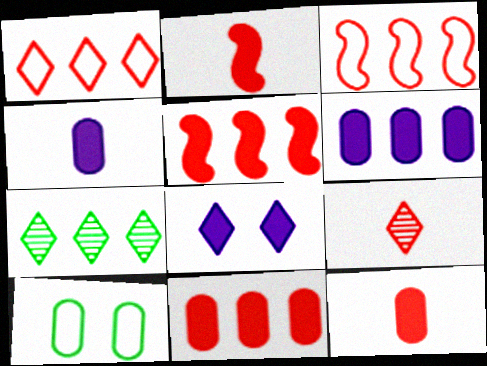[[3, 6, 7]]